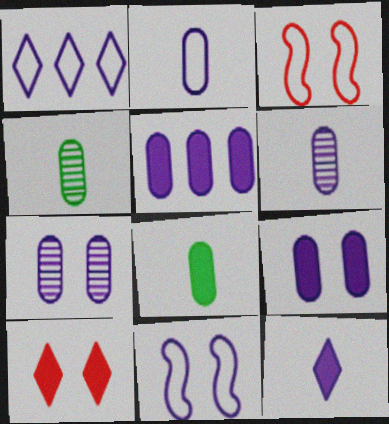[[1, 2, 11], 
[2, 5, 7]]